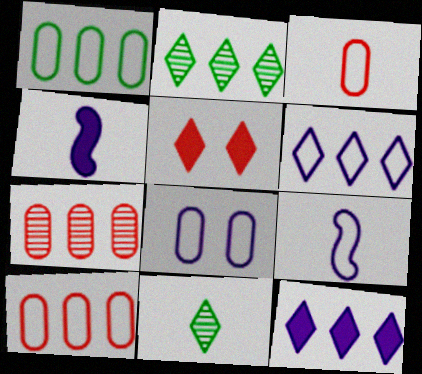[[1, 3, 8], 
[3, 4, 11], 
[5, 6, 11], 
[6, 8, 9]]